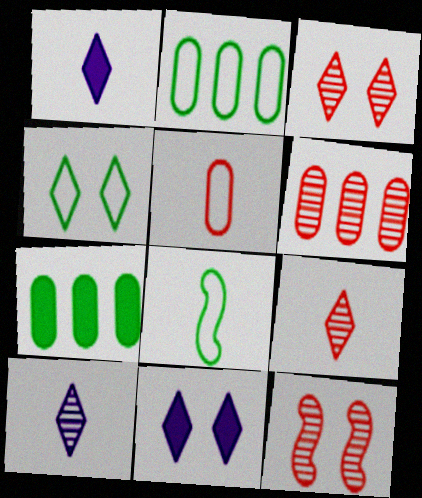[[1, 2, 12], 
[2, 4, 8], 
[3, 4, 11], 
[6, 8, 11], 
[6, 9, 12]]